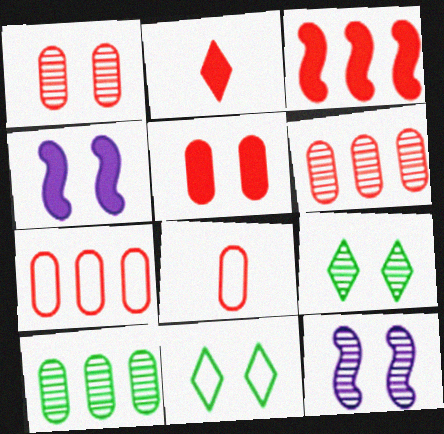[[1, 4, 11], 
[1, 9, 12], 
[2, 3, 5], 
[5, 6, 8], 
[5, 11, 12]]